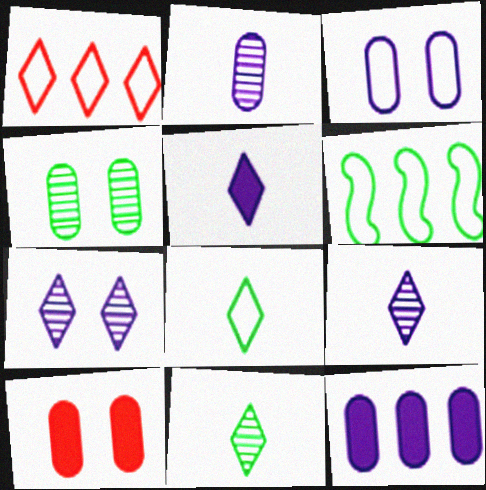[[2, 3, 12], 
[3, 4, 10], 
[6, 9, 10]]